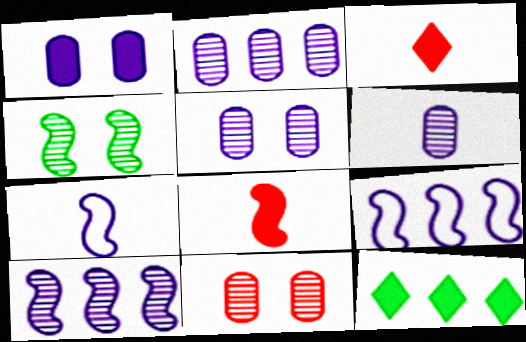[[1, 8, 12], 
[2, 5, 6], 
[4, 8, 9], 
[7, 11, 12]]